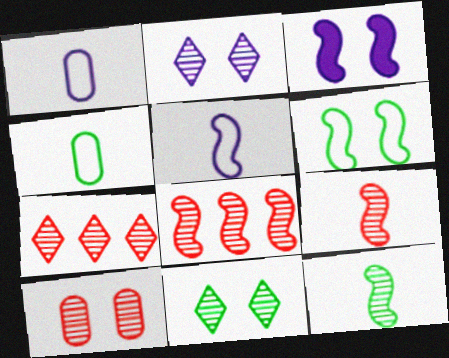[[3, 4, 7], 
[7, 9, 10]]